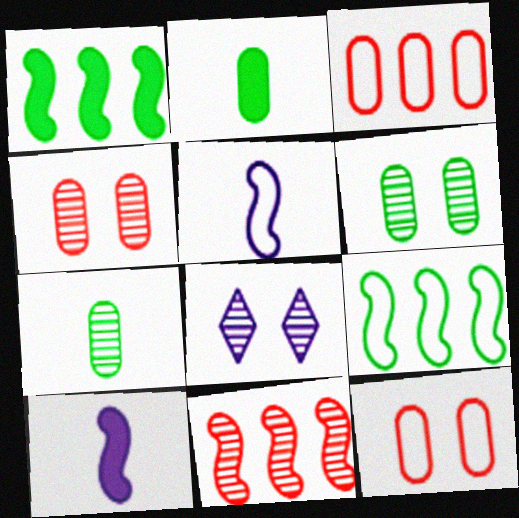[[7, 8, 11]]